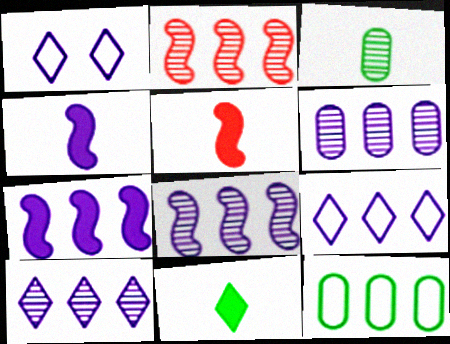[[1, 4, 6], 
[6, 7, 9], 
[6, 8, 10]]